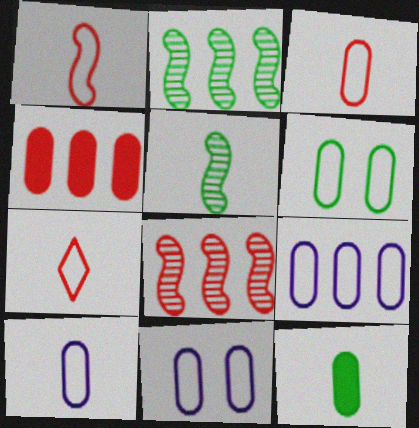[[1, 3, 7], 
[3, 6, 9], 
[9, 10, 11]]